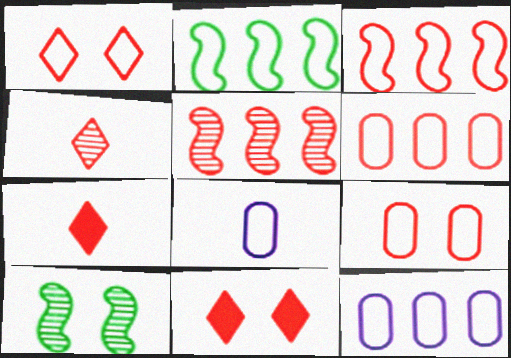[[1, 2, 8], 
[5, 7, 9], 
[7, 10, 12]]